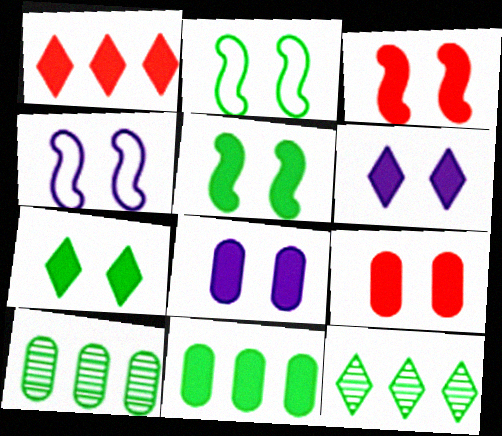[[3, 7, 8], 
[5, 6, 9]]